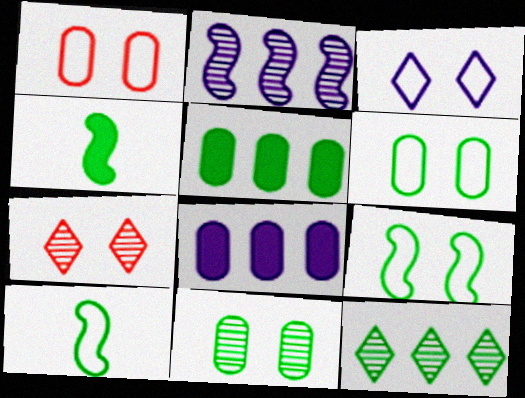[[1, 3, 9], 
[4, 6, 12], 
[7, 8, 10]]